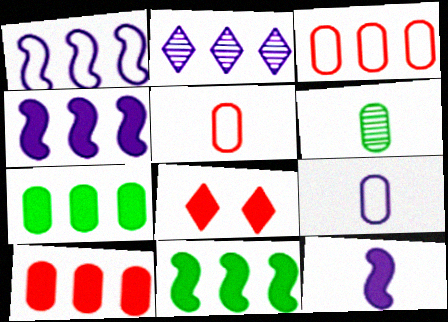[[1, 6, 8], 
[2, 3, 11], 
[7, 8, 12]]